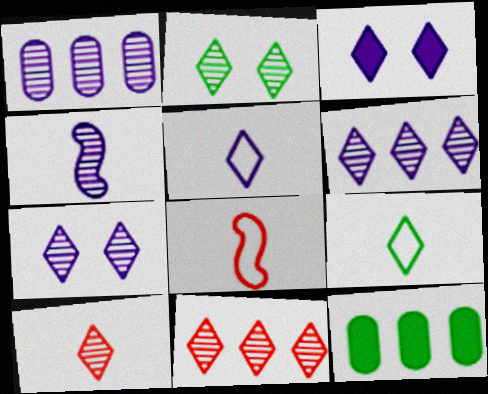[[1, 4, 7], 
[2, 6, 10], 
[3, 5, 6], 
[3, 9, 11], 
[7, 8, 12]]